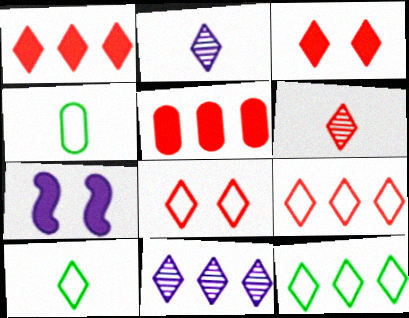[[1, 6, 8], 
[1, 11, 12], 
[2, 3, 12], 
[3, 6, 9], 
[3, 10, 11]]